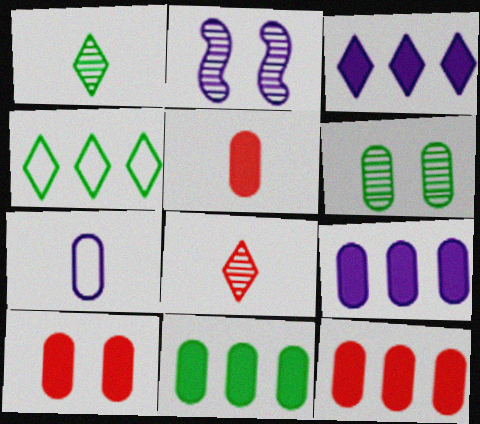[[2, 3, 7], 
[2, 4, 5], 
[5, 10, 12], 
[6, 7, 12], 
[9, 11, 12]]